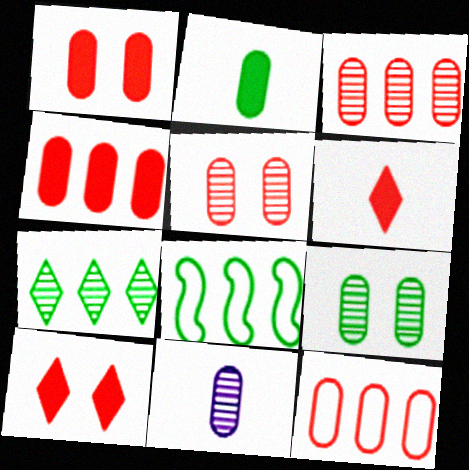[[3, 4, 12], 
[3, 9, 11], 
[8, 10, 11]]